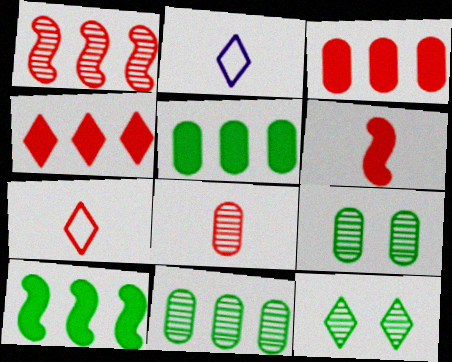[[2, 4, 12], 
[6, 7, 8]]